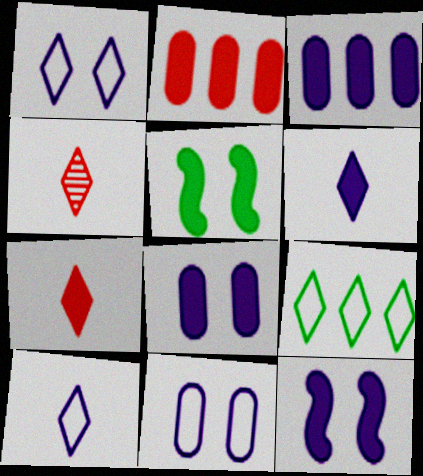[[2, 5, 6], 
[3, 5, 7], 
[3, 6, 12]]